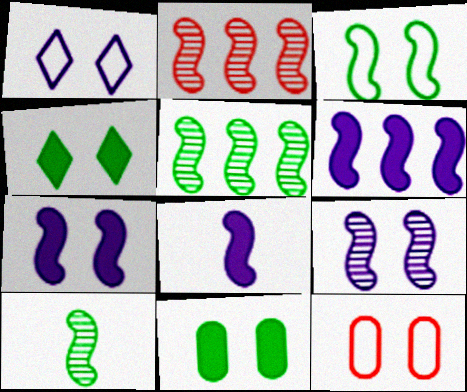[[1, 3, 12], 
[2, 3, 8], 
[2, 9, 10], 
[4, 9, 12], 
[6, 7, 8]]